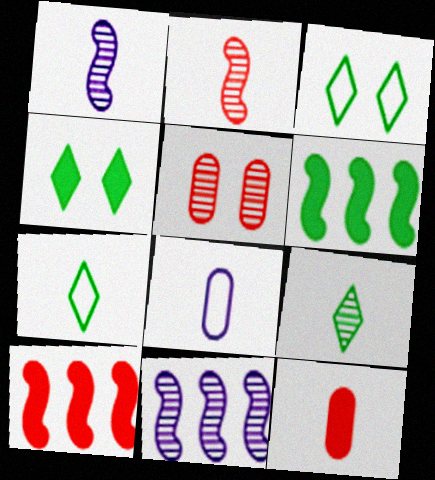[[1, 7, 12], 
[3, 11, 12], 
[5, 9, 11]]